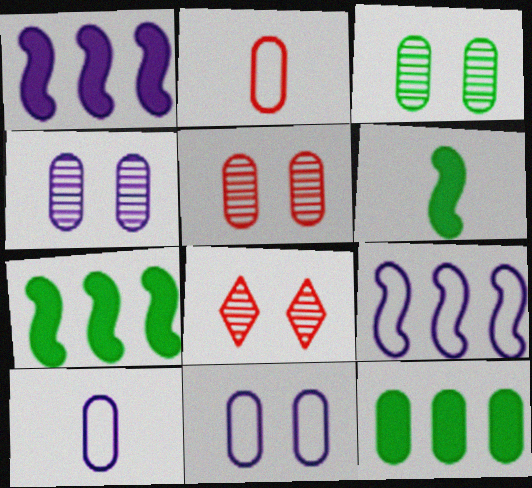[[2, 4, 12], 
[3, 4, 5], 
[5, 10, 12], 
[7, 8, 10]]